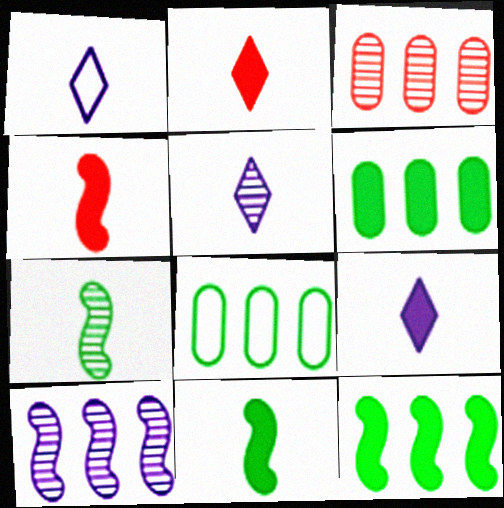[[1, 5, 9]]